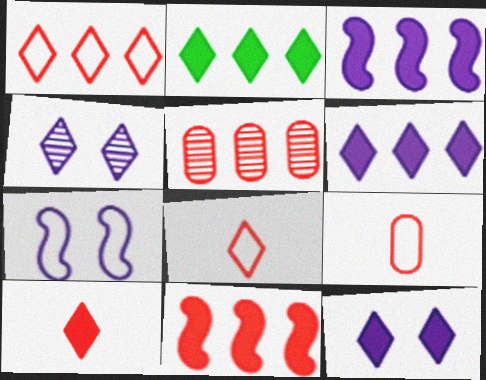[[1, 5, 11], 
[2, 4, 8], 
[2, 10, 12]]